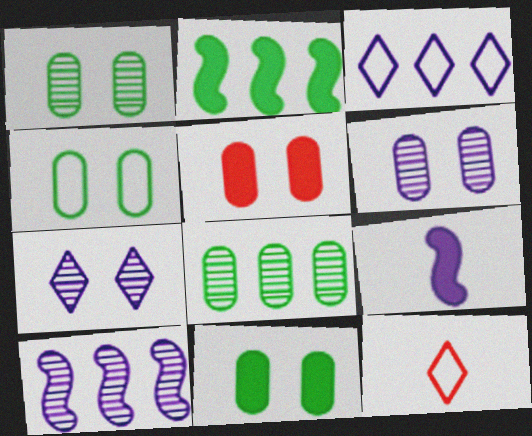[[1, 4, 11], 
[2, 6, 12], 
[3, 6, 9], 
[4, 5, 6], 
[10, 11, 12]]